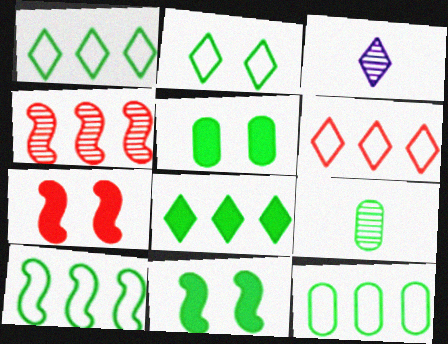[[1, 9, 11], 
[1, 10, 12], 
[3, 7, 12], 
[5, 9, 12]]